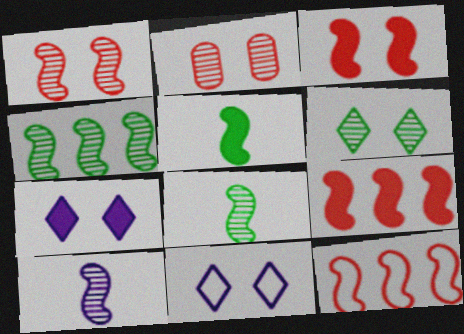[[1, 4, 10]]